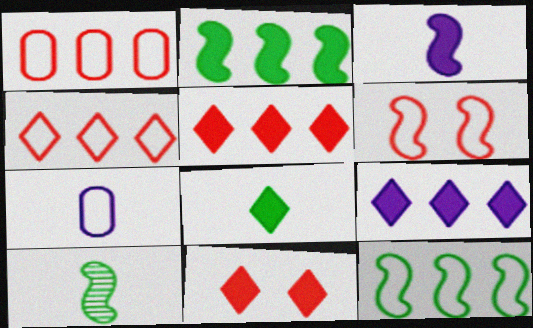[[8, 9, 11]]